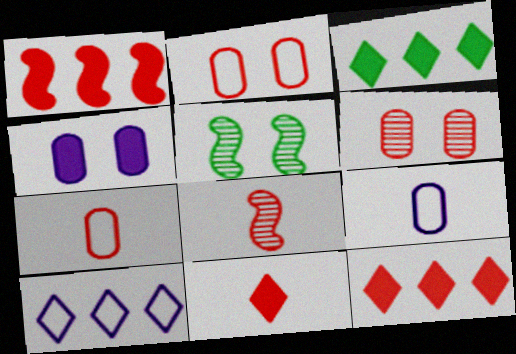[[2, 8, 12], 
[5, 9, 12], 
[7, 8, 11]]